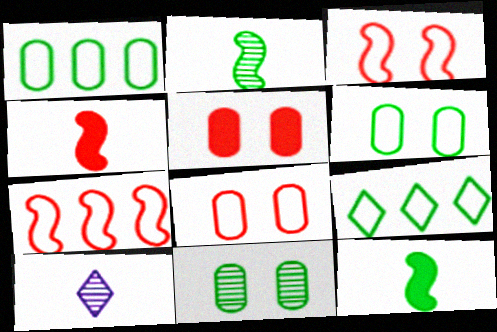[[9, 11, 12]]